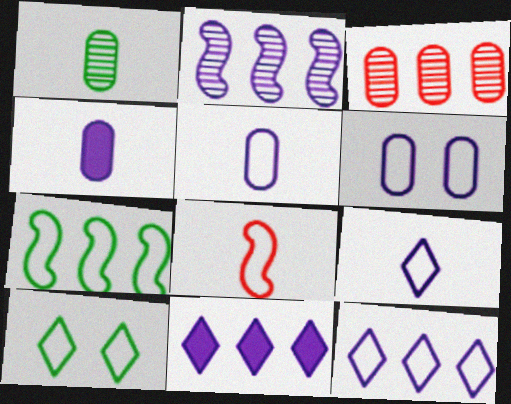[[3, 7, 11]]